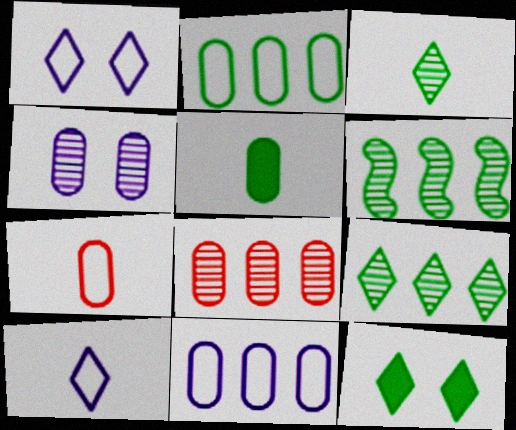[]